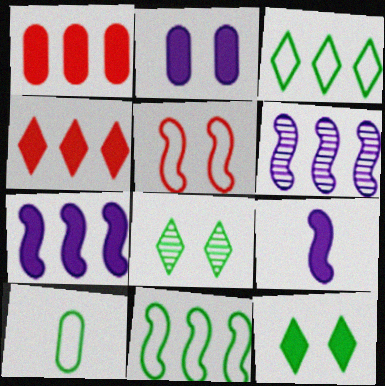[[1, 3, 6], 
[1, 9, 12], 
[2, 5, 8]]